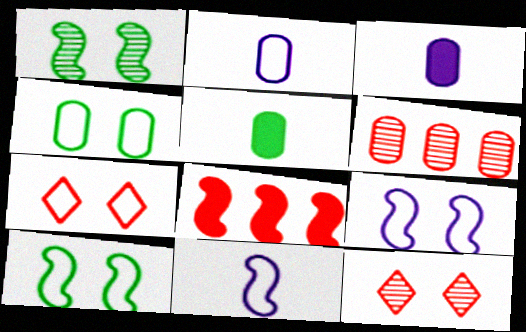[[1, 8, 11], 
[3, 4, 6], 
[4, 7, 9]]